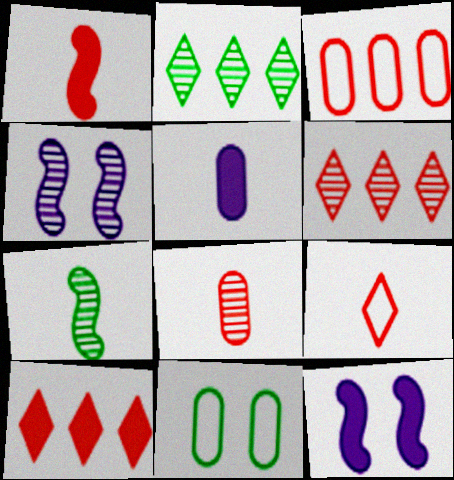[[1, 8, 9], 
[2, 4, 8], 
[5, 7, 9]]